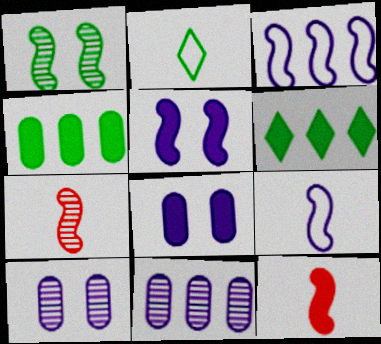[[1, 2, 4], 
[1, 3, 12], 
[6, 8, 12]]